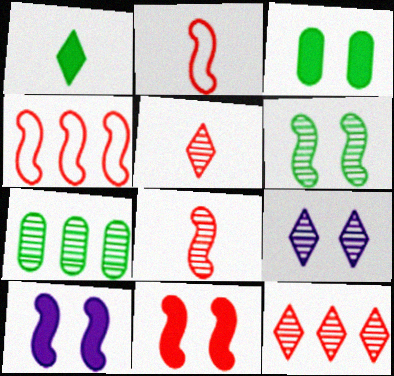[[4, 8, 11], 
[7, 8, 9]]